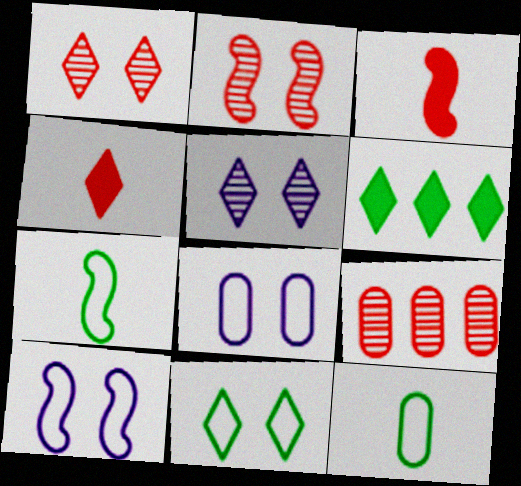[]